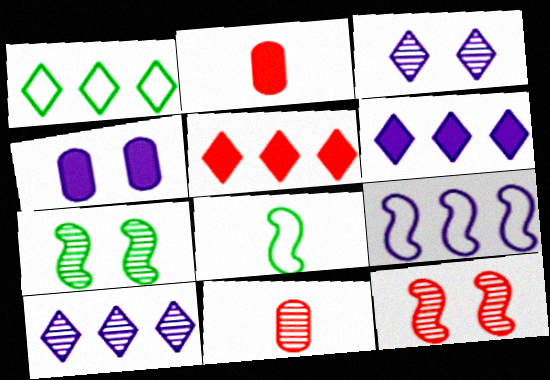[[1, 5, 10], 
[7, 10, 11]]